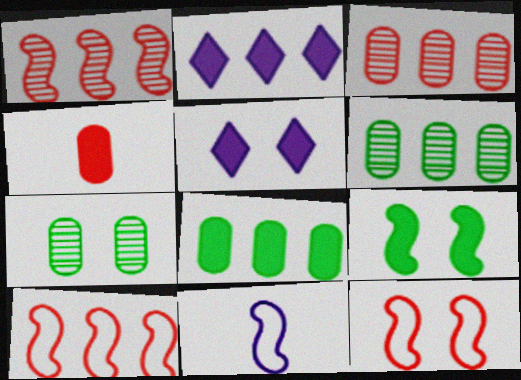[[1, 9, 11], 
[2, 4, 9], 
[2, 6, 10], 
[5, 7, 12]]